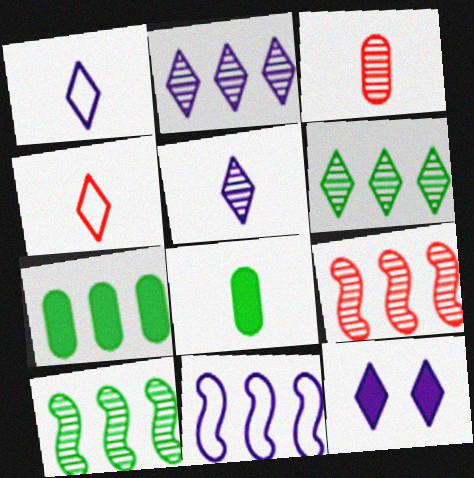[[1, 2, 12], 
[4, 6, 12]]